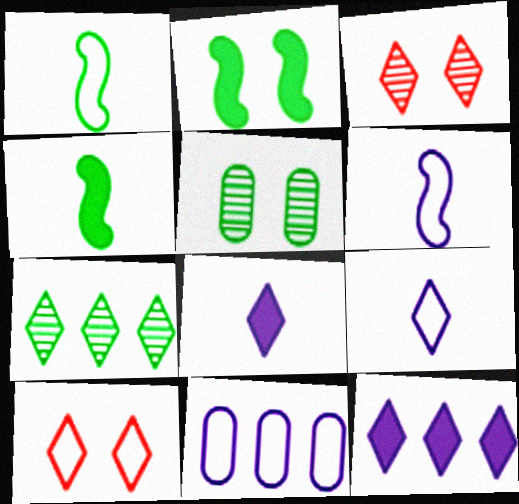[[1, 10, 11], 
[3, 4, 11], 
[7, 8, 10]]